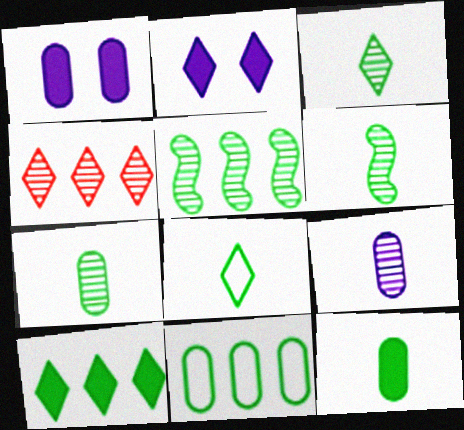[[2, 4, 8], 
[3, 6, 7], 
[5, 10, 11], 
[6, 8, 12]]